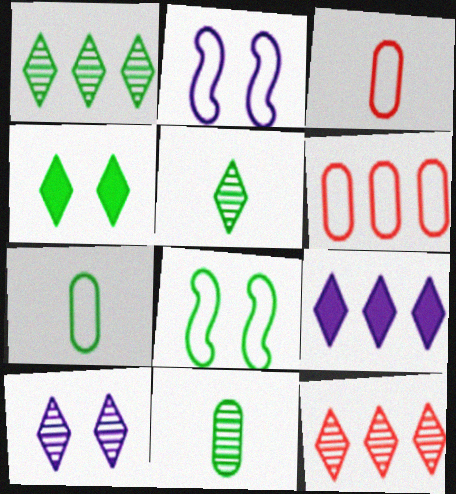[[5, 10, 12]]